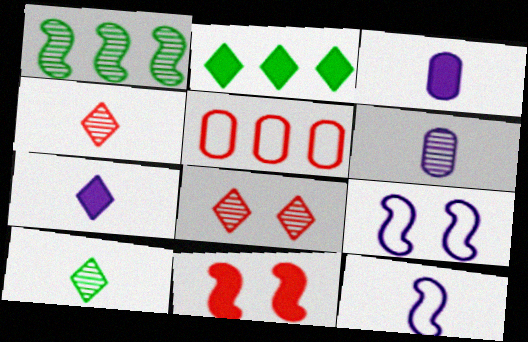[[1, 6, 8], 
[1, 11, 12], 
[2, 3, 11], 
[4, 5, 11], 
[6, 7, 12]]